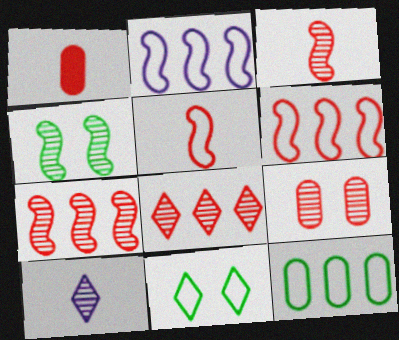[[3, 8, 9]]